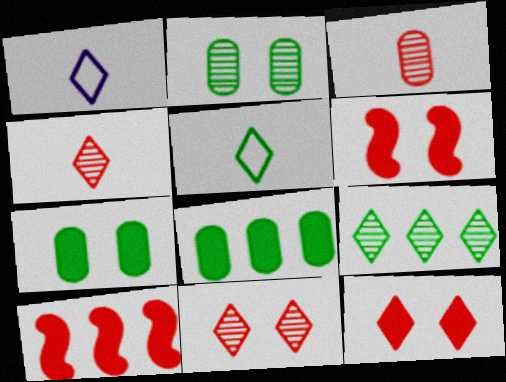[[1, 2, 10], 
[1, 9, 12]]